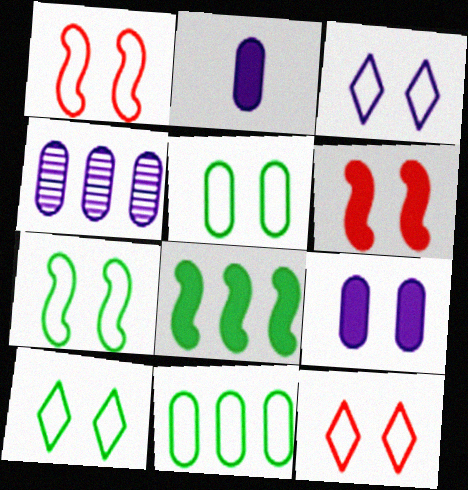[[1, 3, 5], 
[3, 10, 12], 
[5, 7, 10]]